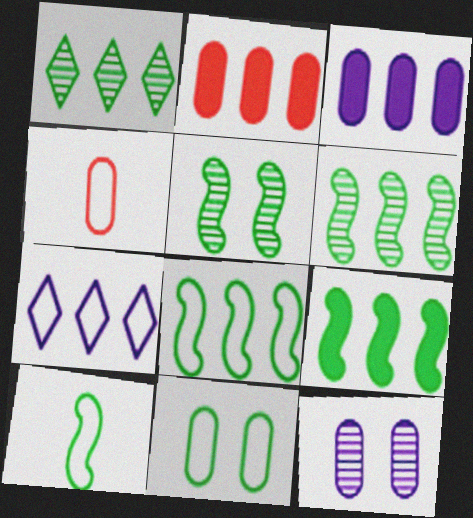[[2, 6, 7], 
[5, 9, 10], 
[6, 8, 9]]